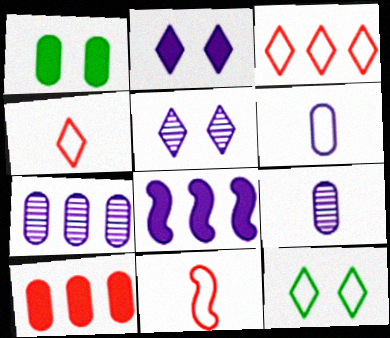[[5, 6, 8]]